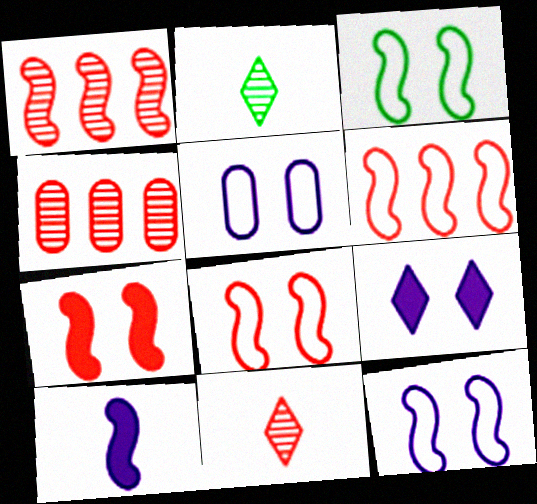[[1, 3, 10], 
[3, 8, 12]]